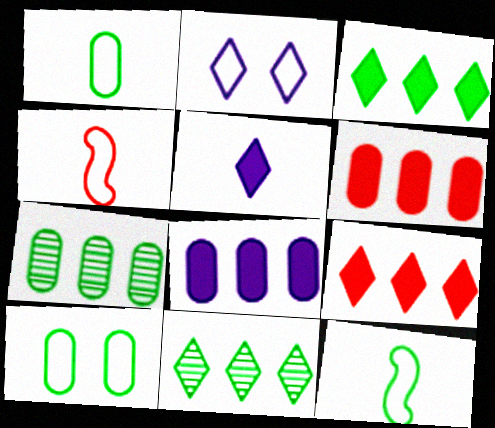[]